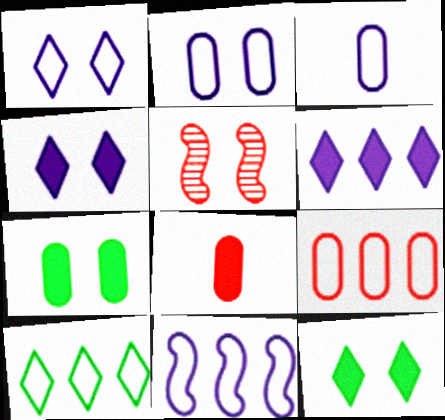[[1, 3, 11], 
[1, 5, 7], 
[2, 5, 12], 
[9, 10, 11]]